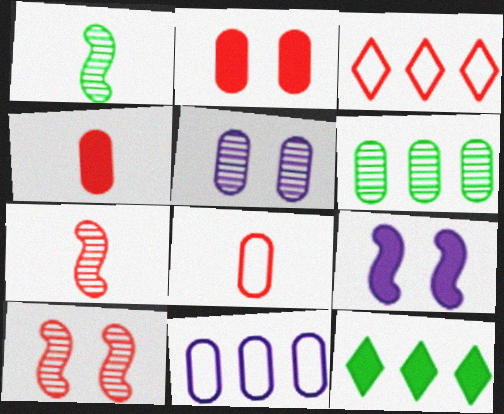[[2, 3, 7], 
[3, 4, 10], 
[4, 9, 12]]